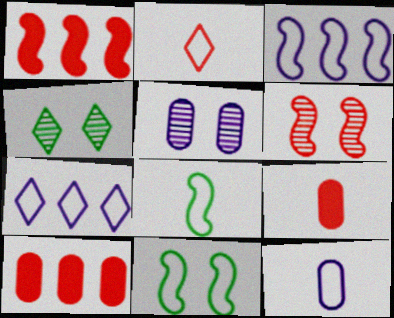[[1, 4, 12], 
[2, 6, 10], 
[2, 8, 12], 
[3, 4, 9], 
[4, 5, 6]]